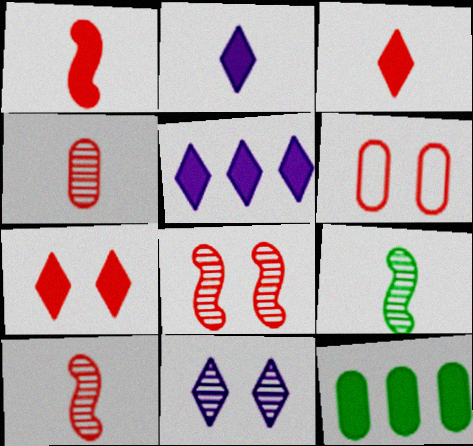[[5, 6, 9], 
[6, 7, 8]]